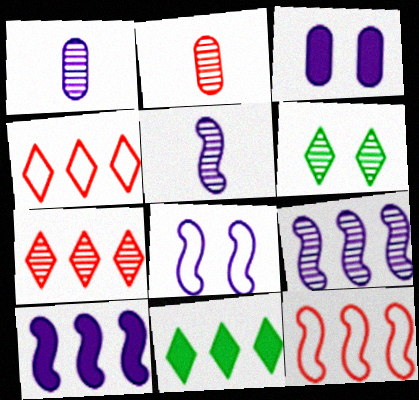[[2, 6, 9], 
[2, 8, 11], 
[5, 8, 10]]